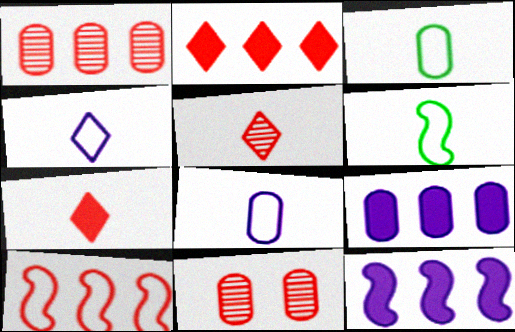[[1, 2, 10], 
[3, 9, 11], 
[7, 10, 11]]